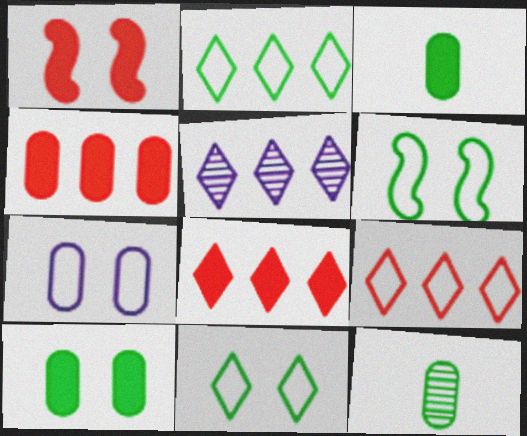[[2, 5, 8], 
[4, 7, 12]]